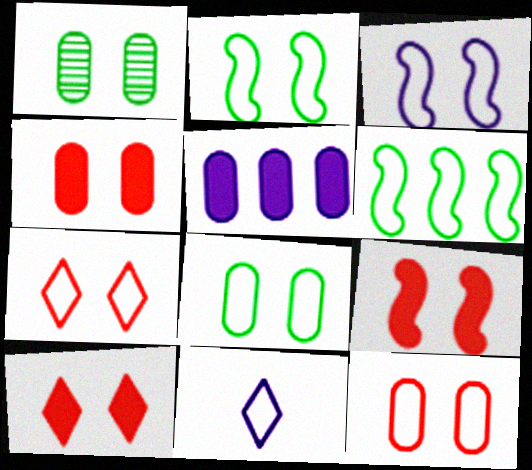[[1, 3, 10], 
[3, 7, 8], 
[4, 9, 10], 
[6, 11, 12]]